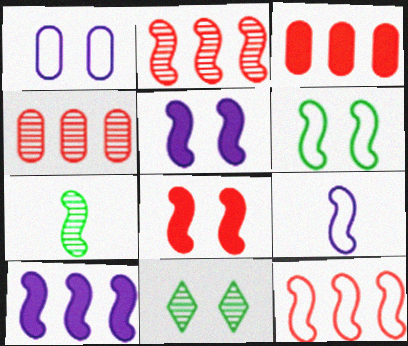[[1, 8, 11], 
[3, 9, 11], 
[5, 7, 12], 
[6, 9, 12]]